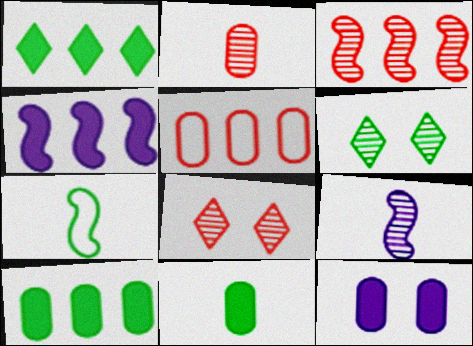[[2, 3, 8], 
[6, 7, 10]]